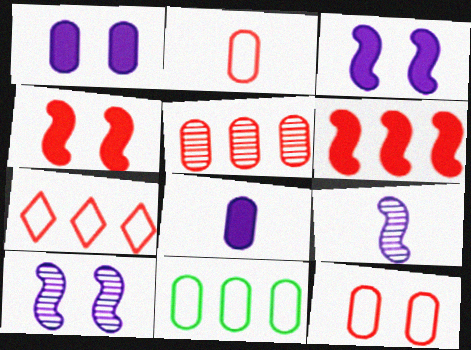[[5, 6, 7]]